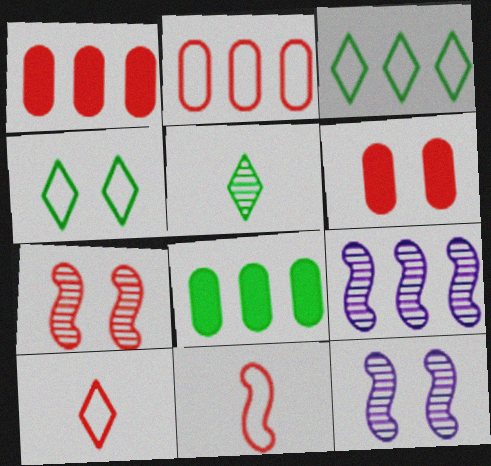[[1, 3, 9], 
[1, 7, 10], 
[4, 6, 12], 
[8, 10, 12]]